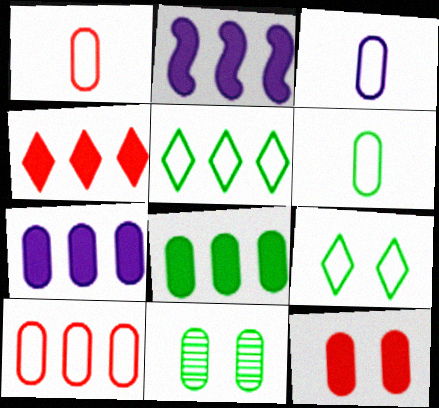[[1, 3, 6], 
[1, 7, 11], 
[2, 4, 8], 
[6, 8, 11]]